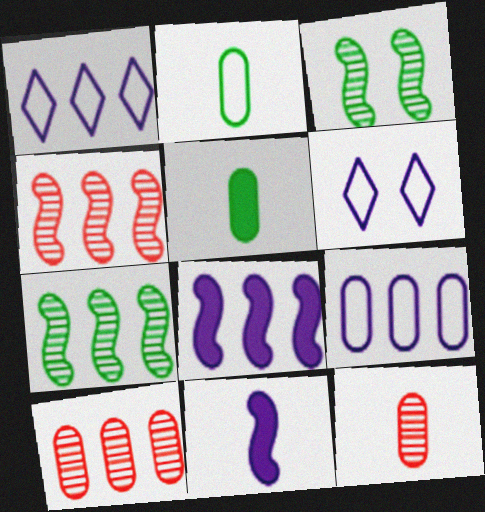[[4, 5, 6]]